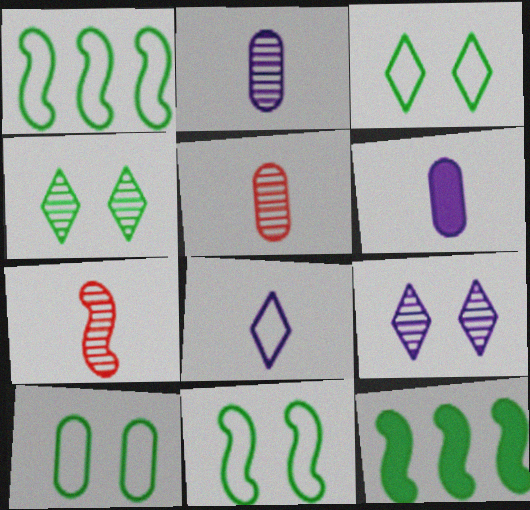[[3, 10, 11]]